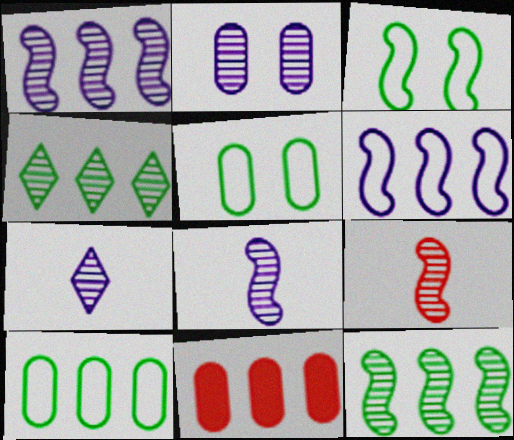[[1, 2, 7], 
[2, 4, 9], 
[3, 7, 11], 
[4, 6, 11]]